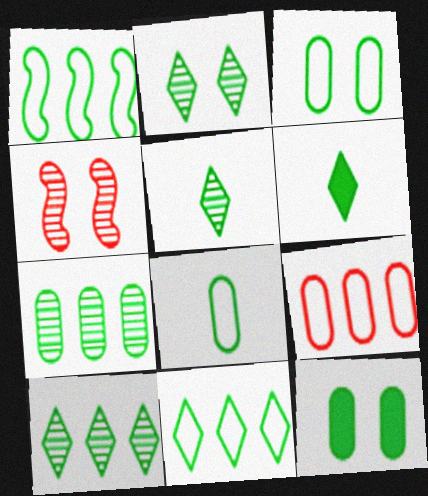[[1, 5, 12], 
[2, 5, 10], 
[2, 6, 11], 
[7, 8, 12]]